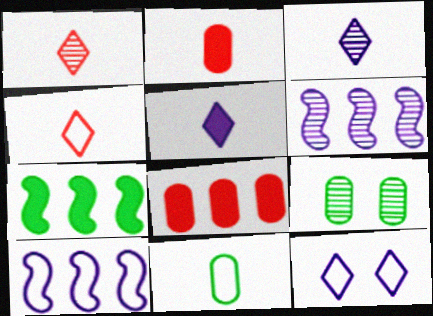[[1, 6, 9]]